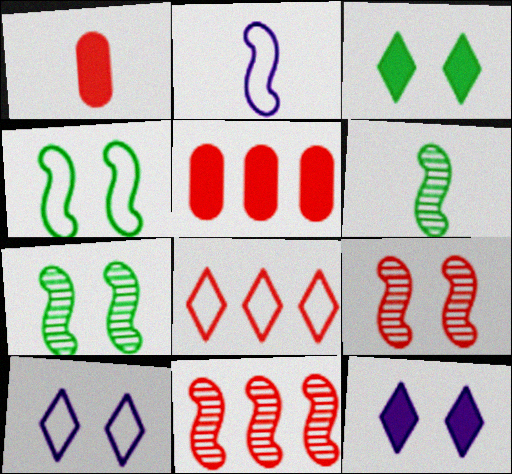[[1, 8, 9], 
[5, 6, 10], 
[5, 8, 11]]